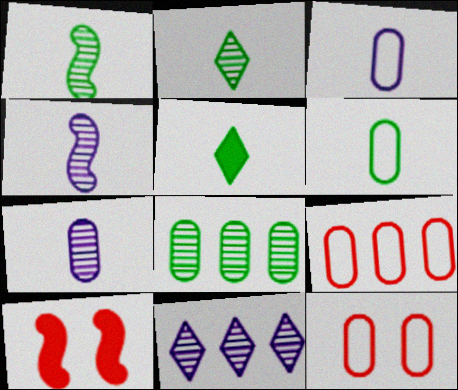[[1, 5, 6], 
[6, 10, 11]]